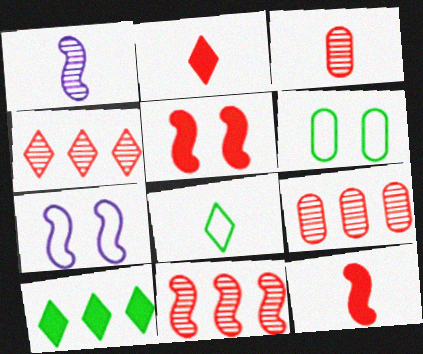[[3, 7, 10], 
[4, 9, 11]]